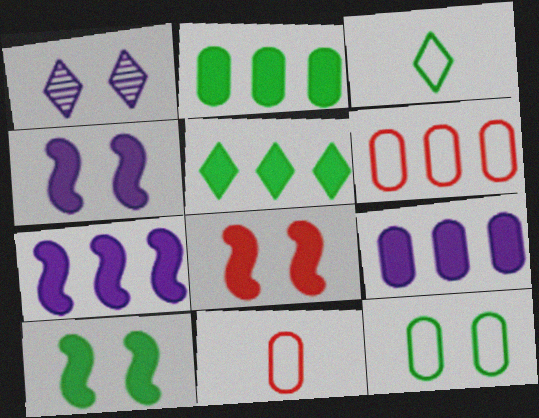[[1, 8, 12], 
[4, 8, 10]]